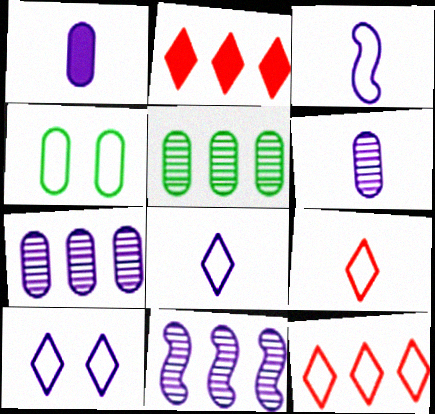[[1, 10, 11], 
[3, 4, 12]]